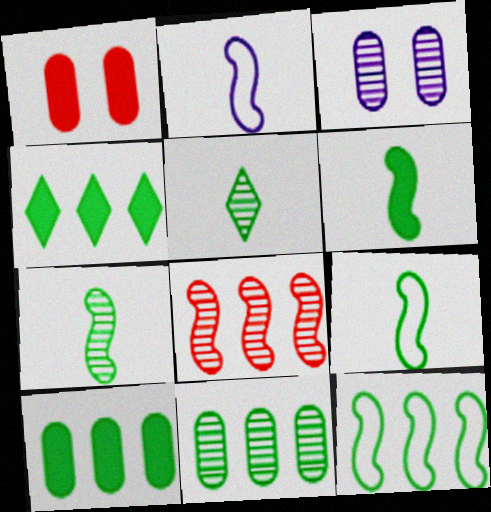[[3, 5, 8], 
[4, 11, 12], 
[6, 7, 9]]